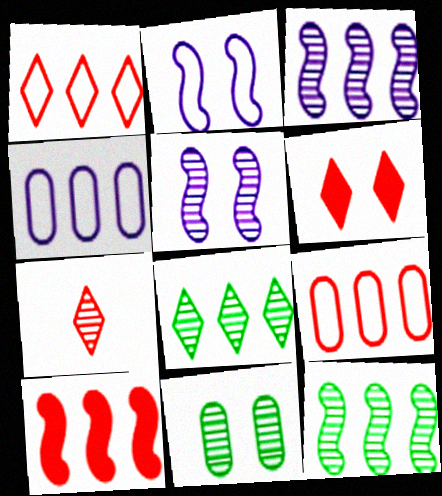[[1, 6, 7], 
[2, 6, 11], 
[3, 7, 11], 
[4, 8, 10]]